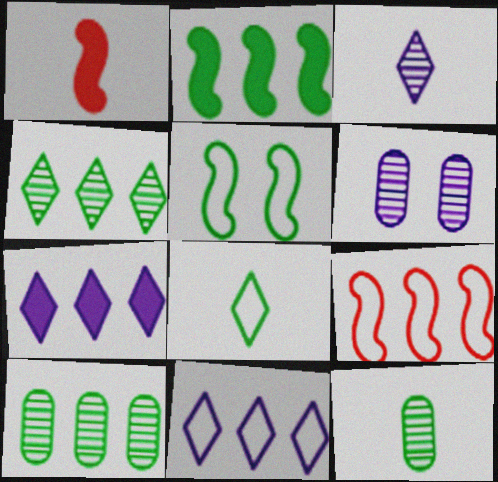[[7, 9, 10]]